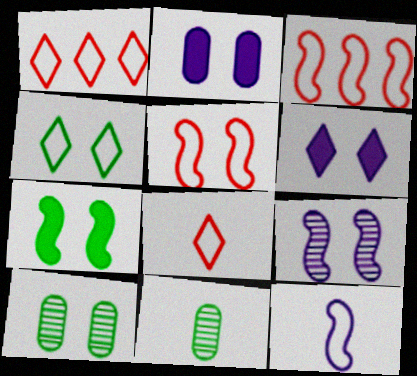[[3, 6, 11], 
[4, 7, 10], 
[5, 6, 10], 
[5, 7, 9]]